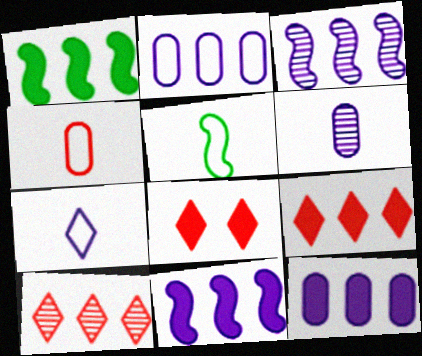[[1, 2, 10], 
[1, 9, 12], 
[4, 5, 7]]